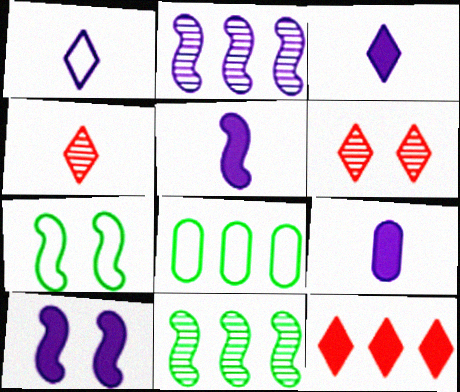[[2, 8, 12], 
[3, 5, 9], 
[4, 8, 10], 
[5, 6, 8]]